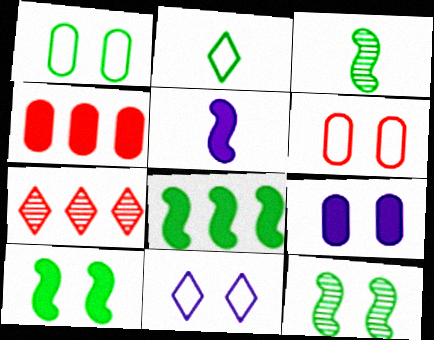[[1, 5, 7], 
[3, 4, 11]]